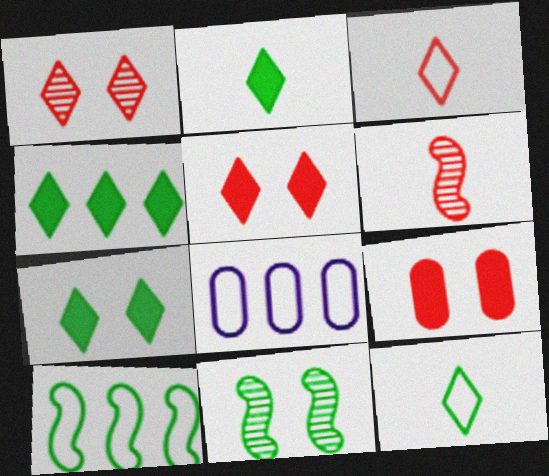[[2, 4, 7], 
[6, 7, 8]]